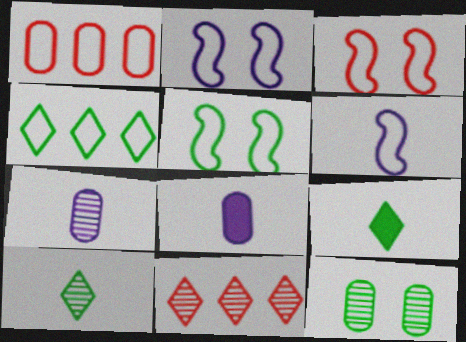[[1, 8, 12], 
[2, 3, 5], 
[5, 8, 11]]